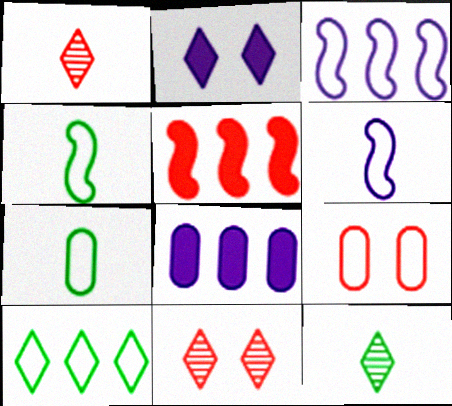[[1, 2, 10], 
[1, 5, 9], 
[4, 8, 11], 
[6, 9, 10]]